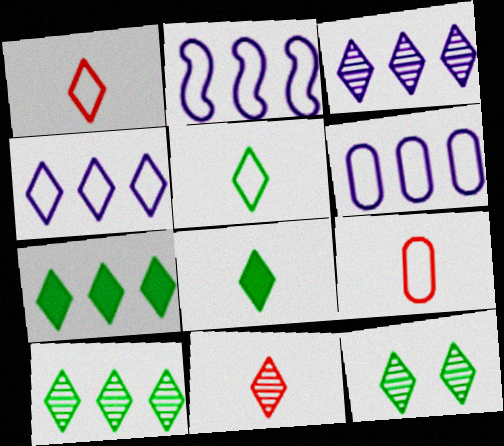[[2, 4, 6], 
[3, 11, 12], 
[5, 7, 12]]